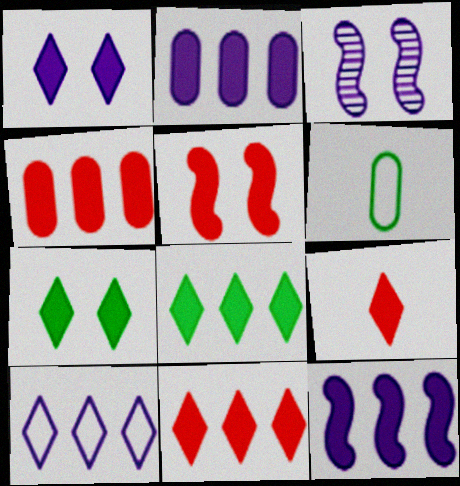[[1, 8, 9], 
[3, 6, 11], 
[4, 5, 9], 
[4, 8, 12]]